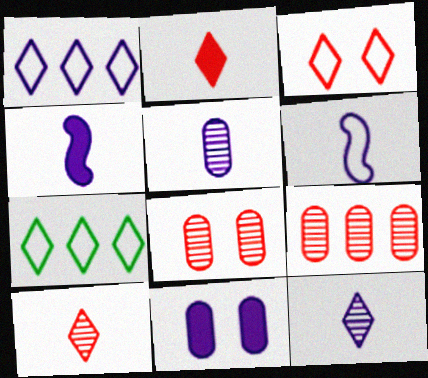[[4, 7, 8]]